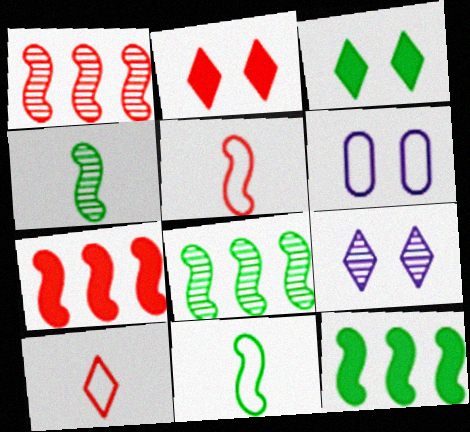[]